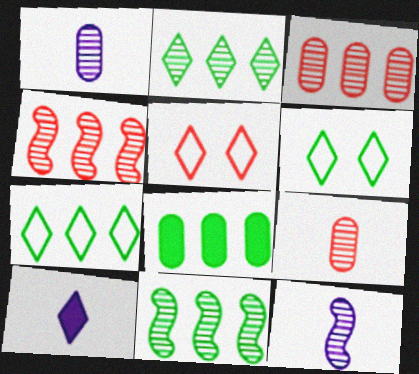[[2, 5, 10], 
[5, 8, 12], 
[7, 8, 11]]